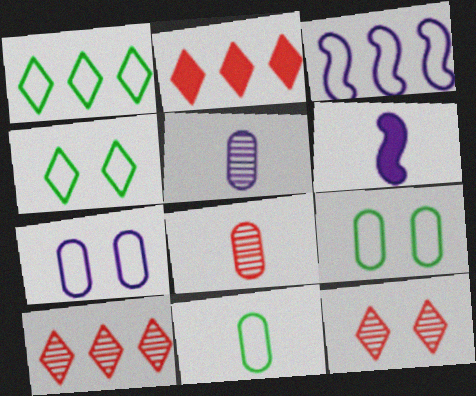[[6, 9, 10]]